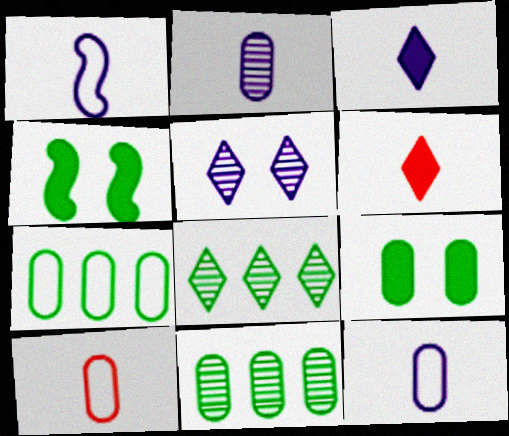[[1, 2, 3]]